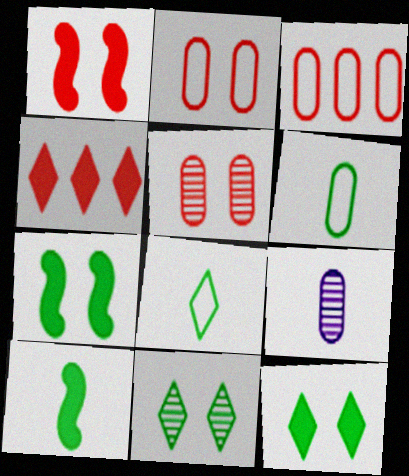[]